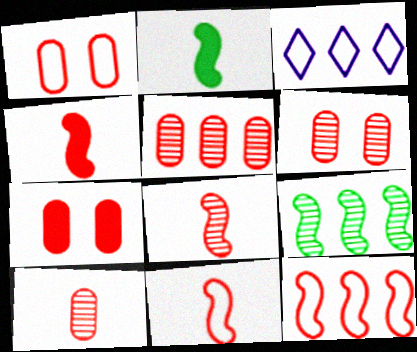[[1, 6, 7], 
[2, 3, 6], 
[4, 8, 11], 
[5, 6, 10]]